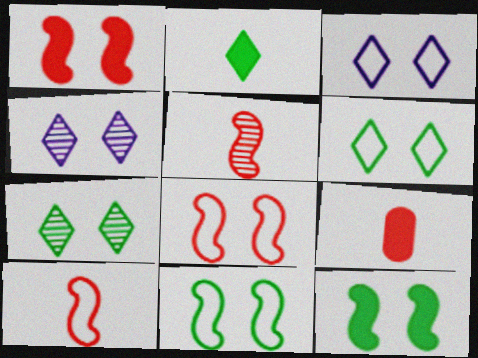[]